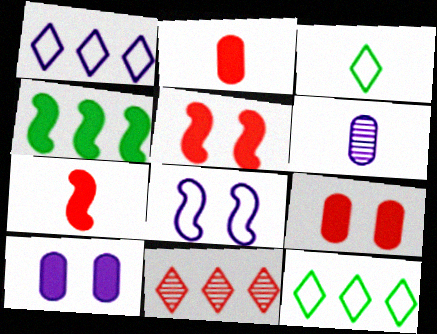[[3, 6, 7], 
[5, 6, 12]]